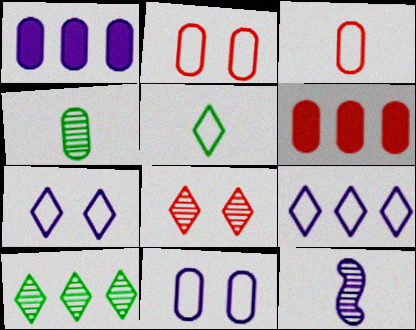[[1, 2, 4], 
[1, 7, 12], 
[4, 6, 11]]